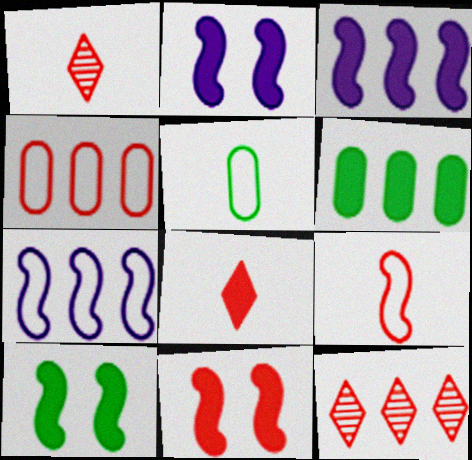[[1, 4, 11], 
[2, 5, 12], 
[2, 6, 8], 
[2, 10, 11], 
[6, 7, 12]]